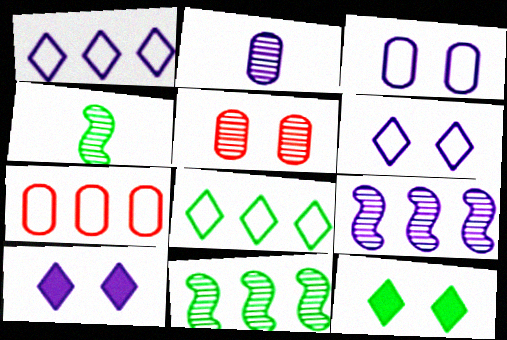[[4, 7, 10]]